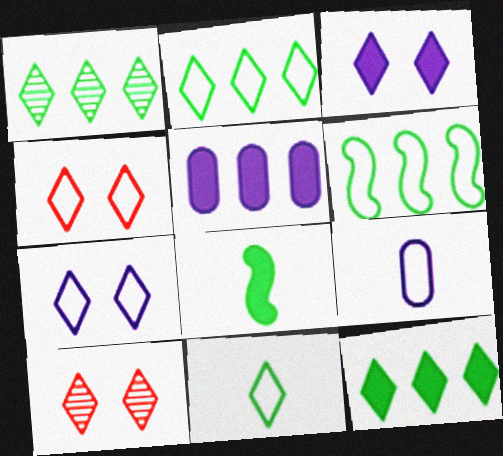[[1, 2, 12], 
[4, 6, 9]]